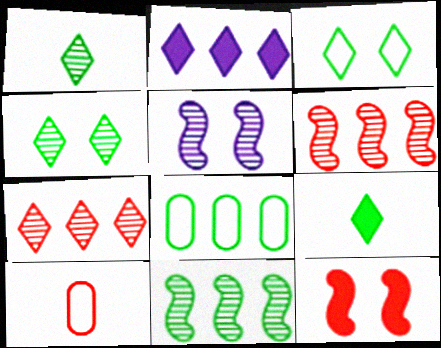[[2, 6, 8], 
[7, 10, 12]]